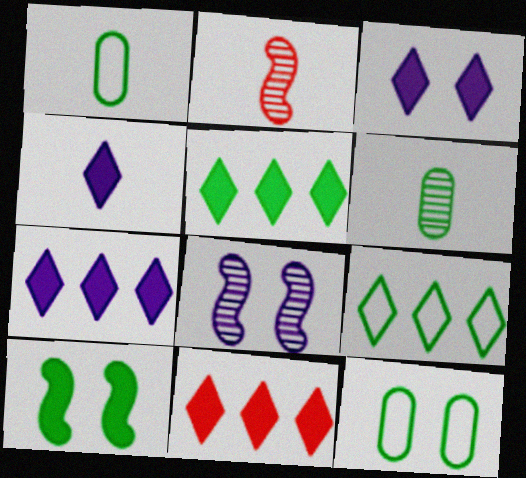[[1, 2, 4], 
[1, 8, 11], 
[2, 7, 12], 
[3, 4, 7], 
[5, 7, 11], 
[6, 9, 10]]